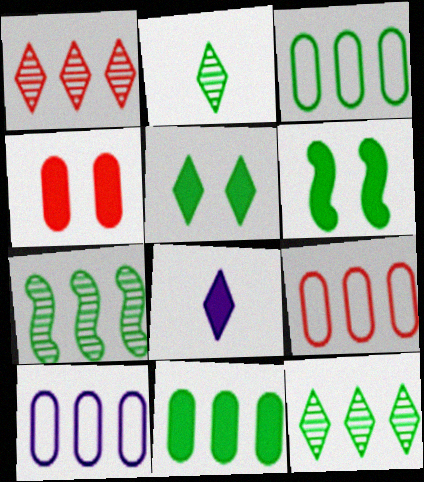[[2, 3, 6], 
[3, 9, 10]]